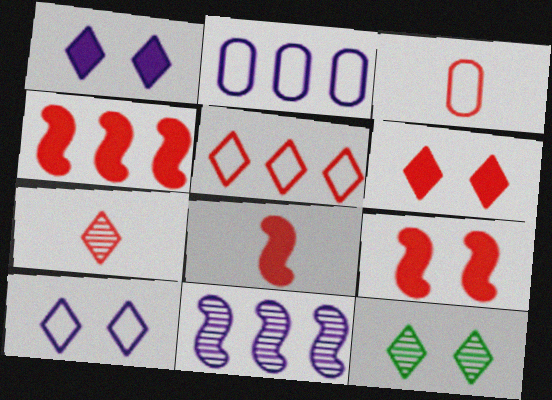[[2, 8, 12], 
[3, 7, 8], 
[4, 8, 9], 
[5, 6, 7], 
[6, 10, 12]]